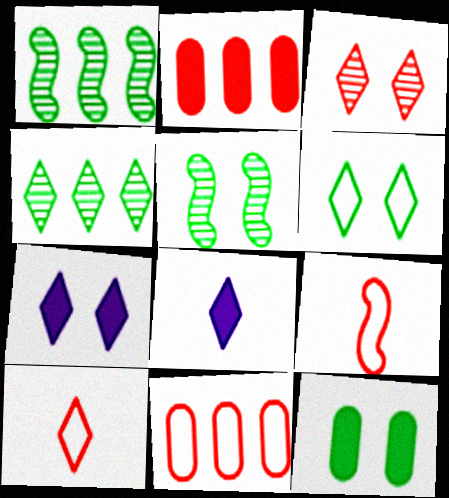[[2, 3, 9], 
[3, 6, 7], 
[4, 7, 10], 
[5, 6, 12], 
[5, 8, 11]]